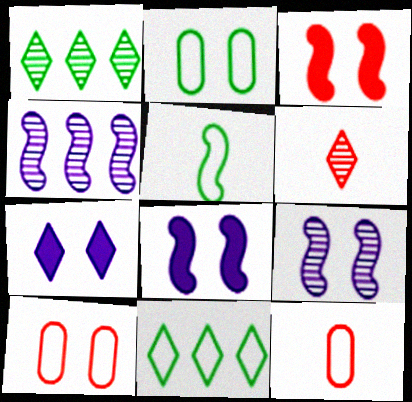[[1, 8, 12], 
[2, 5, 11], 
[3, 4, 5], 
[6, 7, 11]]